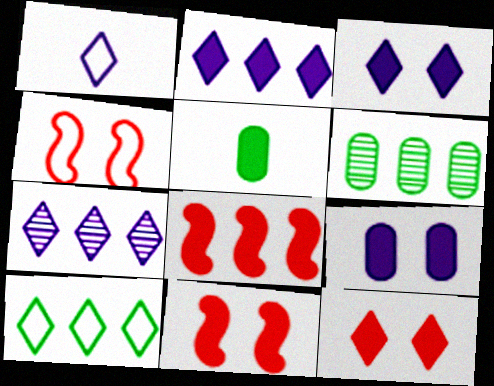[[1, 3, 7], 
[1, 6, 11], 
[2, 5, 11], 
[3, 5, 8], 
[4, 5, 7]]